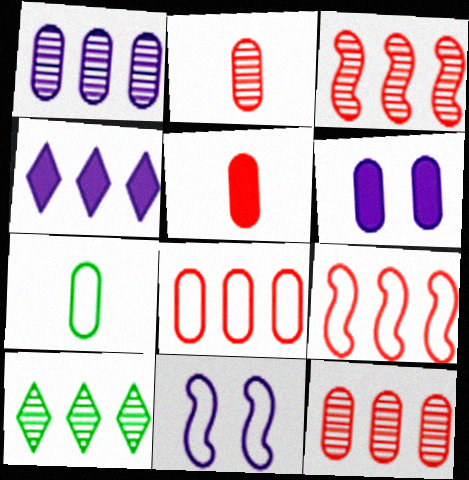[[1, 3, 10], 
[5, 10, 11], 
[6, 7, 12]]